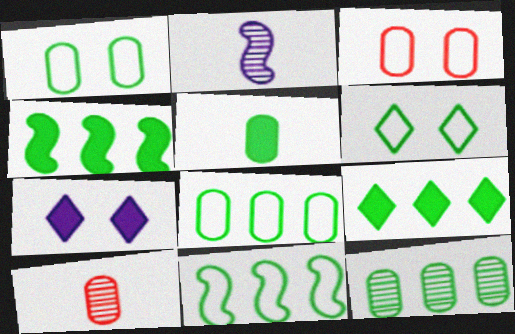[[1, 5, 12], 
[2, 3, 9], 
[7, 10, 11], 
[9, 11, 12]]